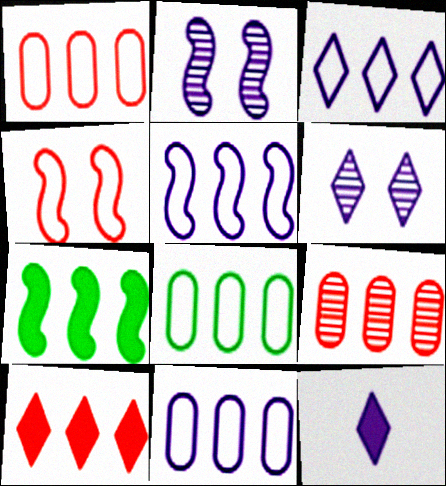[[1, 8, 11], 
[2, 11, 12], 
[3, 5, 11], 
[3, 6, 12], 
[3, 7, 9]]